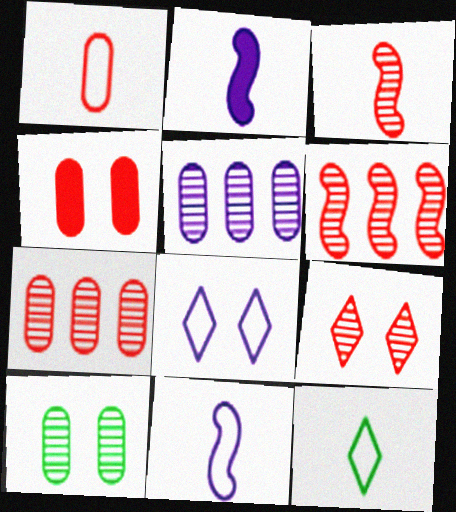[[1, 4, 7], 
[1, 11, 12], 
[2, 5, 8], 
[3, 7, 9]]